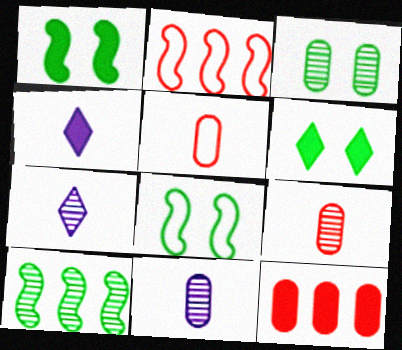[[1, 4, 12], 
[2, 3, 4], 
[2, 6, 11], 
[3, 6, 8], 
[7, 8, 12]]